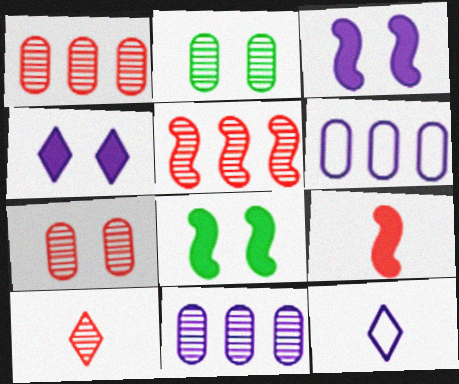[[1, 8, 12], 
[3, 11, 12], 
[5, 7, 10], 
[6, 8, 10]]